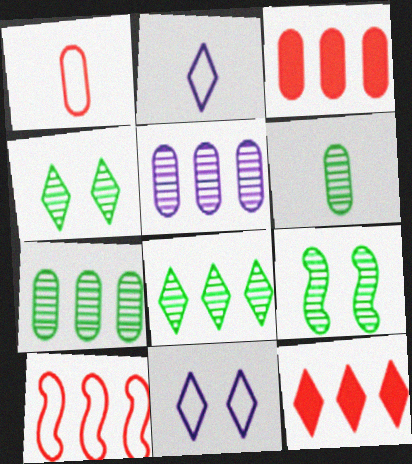[[2, 3, 9], 
[2, 4, 12], 
[6, 8, 9]]